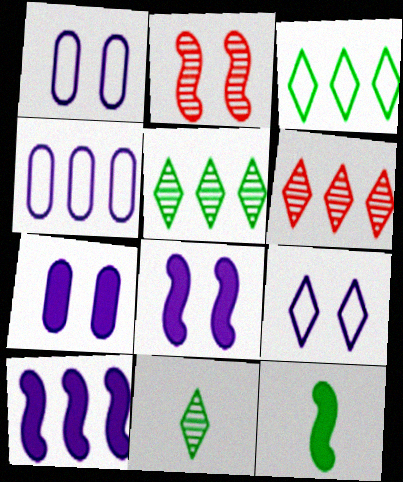[[1, 6, 12]]